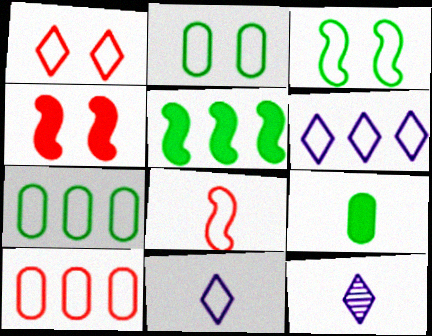[[1, 8, 10], 
[2, 6, 8], 
[3, 10, 11], 
[4, 7, 12], 
[8, 9, 12]]